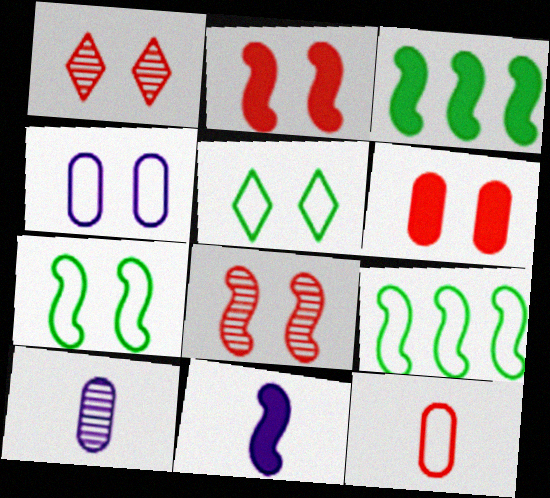[[2, 3, 11], 
[8, 9, 11]]